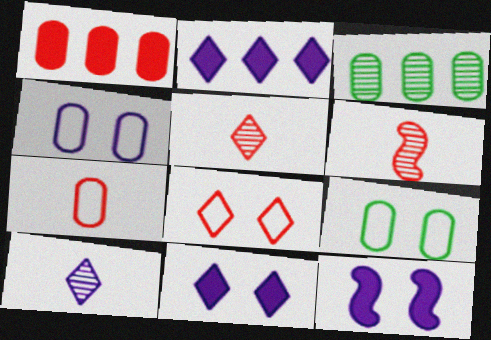[[1, 6, 8], 
[2, 6, 9]]